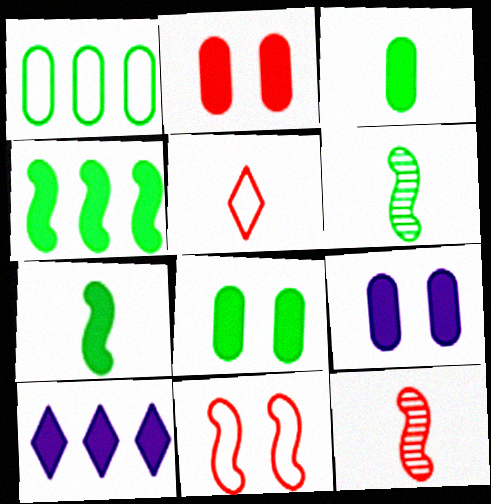[[2, 7, 10], 
[2, 8, 9]]